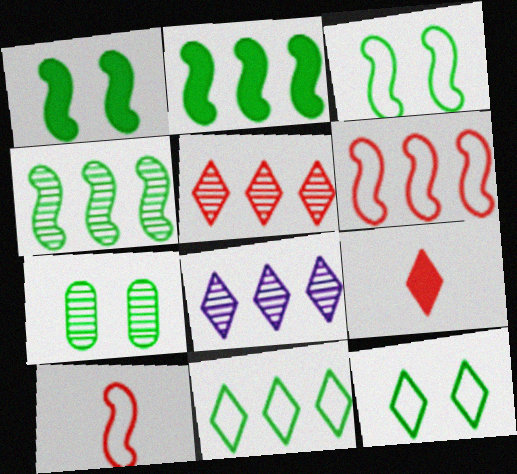[[1, 7, 12], 
[8, 9, 12]]